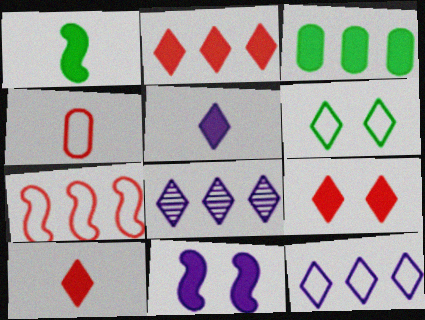[[2, 9, 10], 
[3, 7, 8], 
[3, 10, 11], 
[6, 8, 10]]